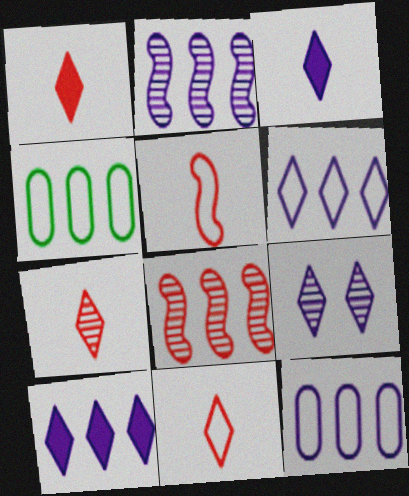[[1, 7, 11], 
[2, 10, 12], 
[3, 6, 9], 
[4, 8, 10]]